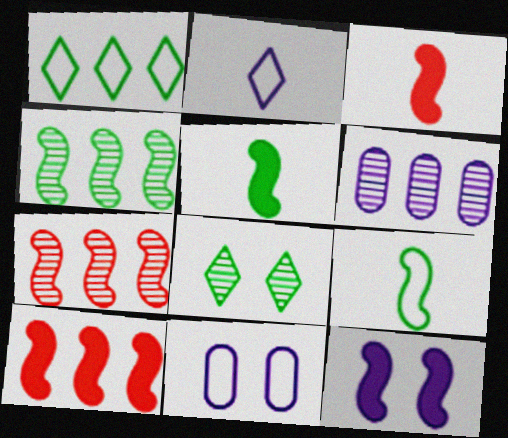[[1, 6, 10], 
[2, 6, 12], 
[5, 10, 12], 
[7, 9, 12]]